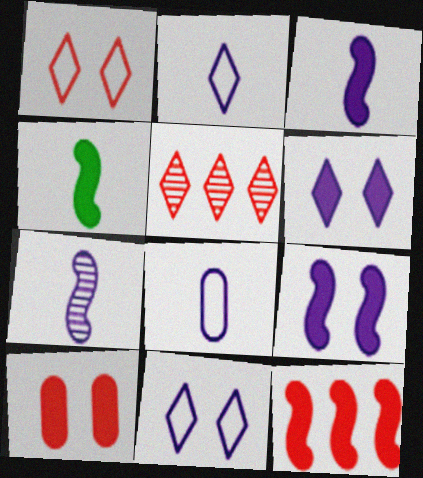[[4, 9, 12]]